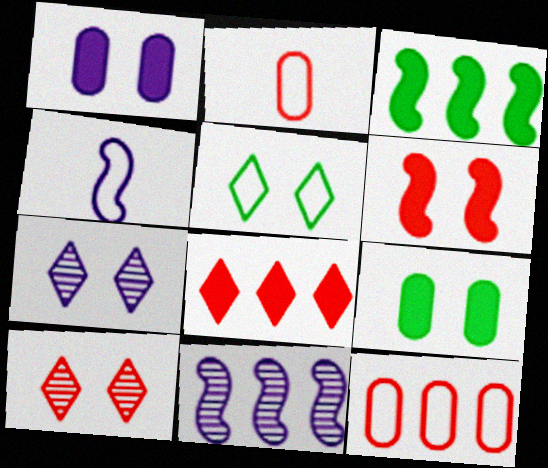[[2, 3, 7], 
[4, 5, 12]]